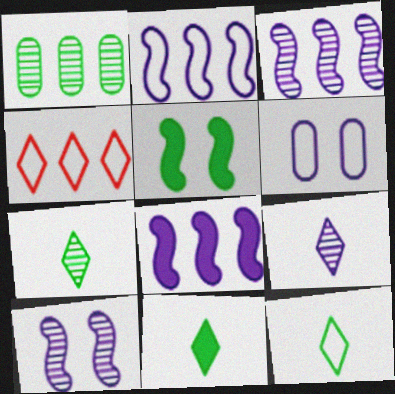[[1, 4, 8], 
[1, 5, 12], 
[2, 3, 8], 
[6, 8, 9], 
[7, 11, 12]]